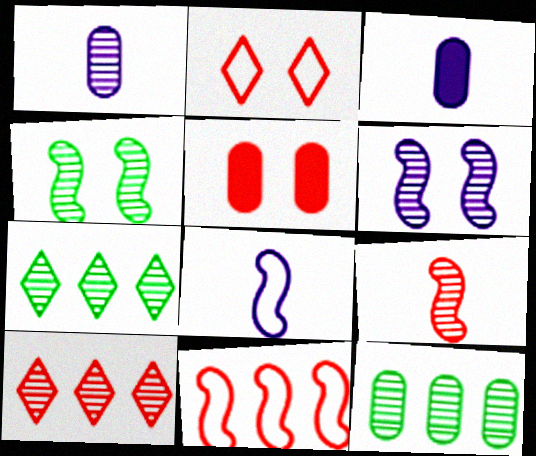[[1, 4, 10], 
[5, 7, 8]]